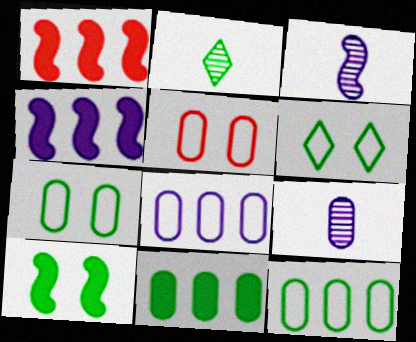[[1, 6, 9], 
[2, 4, 5], 
[2, 10, 12], 
[5, 9, 11]]